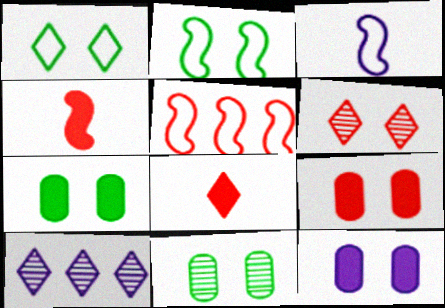[[1, 8, 10], 
[2, 3, 5], 
[2, 6, 12], 
[3, 10, 12], 
[7, 9, 12]]